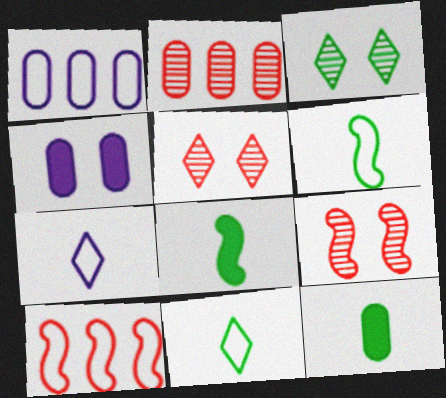[[1, 5, 8]]